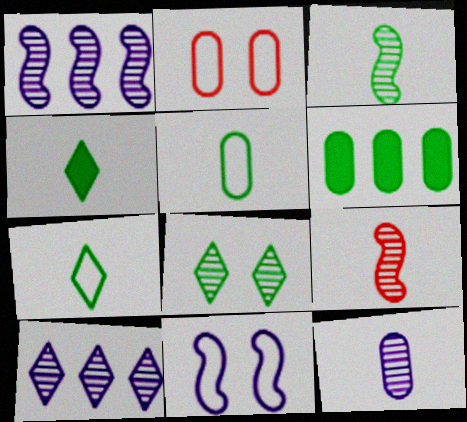[[1, 2, 4], 
[2, 6, 12], 
[3, 4, 5]]